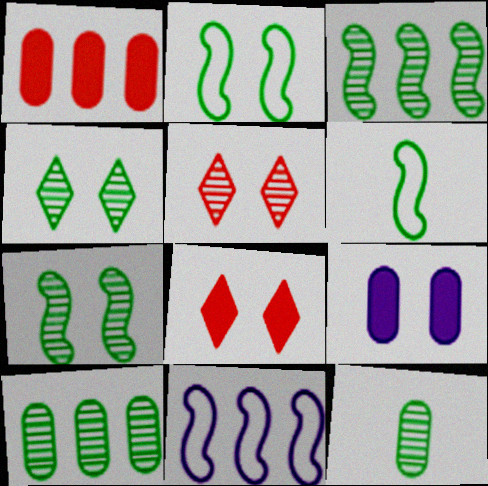[[2, 5, 9], 
[3, 4, 12], 
[8, 11, 12]]